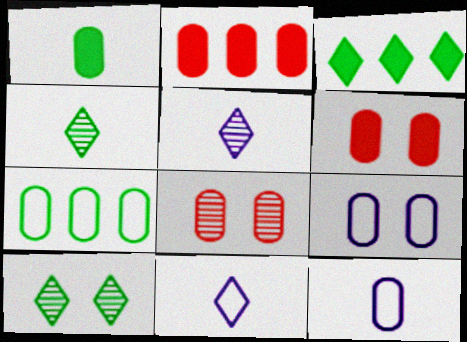[]